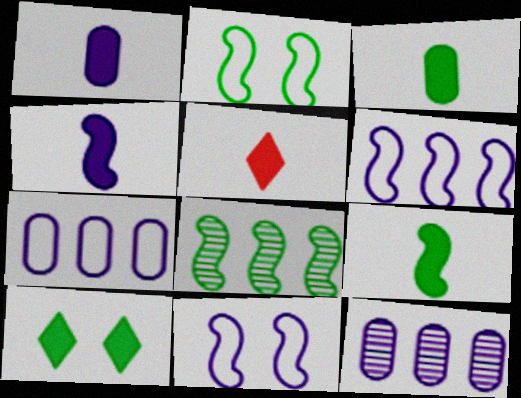[[1, 5, 9], 
[2, 5, 12], 
[2, 8, 9], 
[3, 4, 5]]